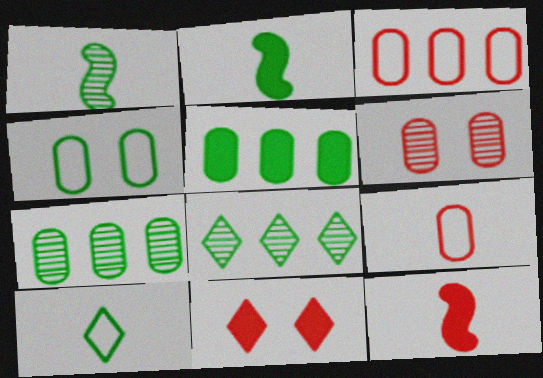[[2, 4, 8]]